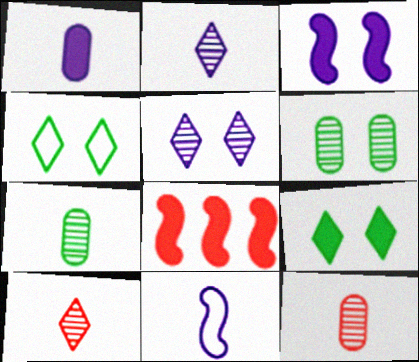[[1, 2, 11], 
[1, 8, 9]]